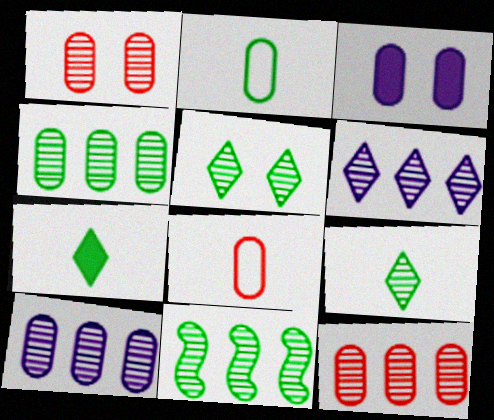[[2, 3, 12], 
[3, 4, 8], 
[4, 10, 12], 
[6, 11, 12]]